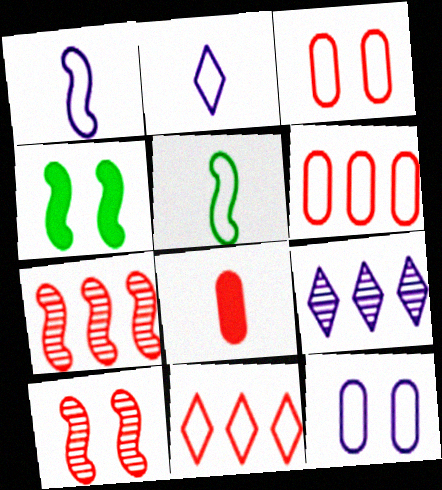[[1, 4, 7], 
[5, 11, 12], 
[8, 10, 11]]